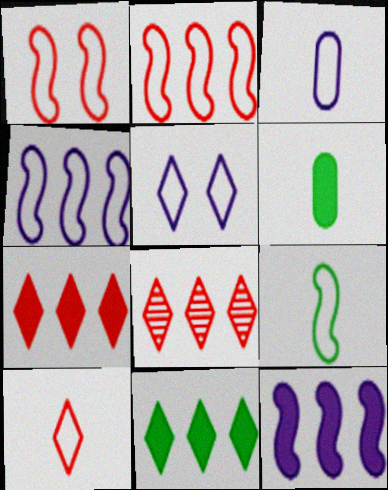[[1, 4, 9], 
[3, 4, 5], 
[3, 9, 10]]